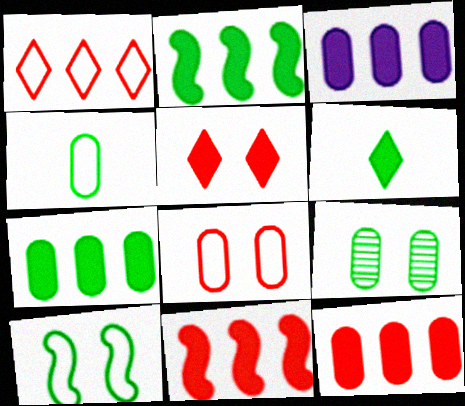[[3, 7, 12], 
[4, 7, 9]]